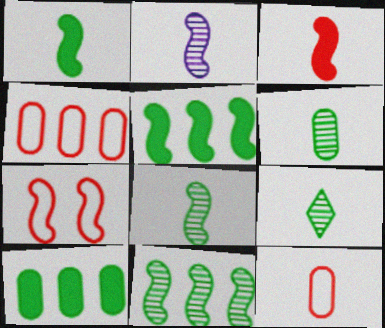[[2, 5, 7], 
[6, 8, 9]]